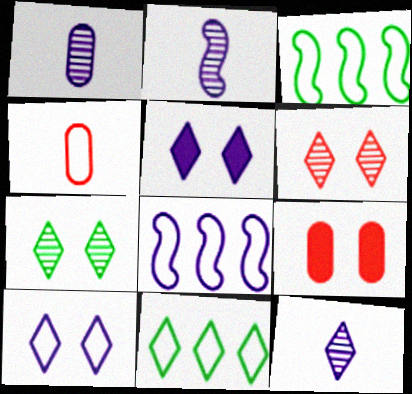[[1, 2, 12], 
[1, 5, 8], 
[2, 9, 11], 
[3, 4, 10], 
[3, 9, 12]]